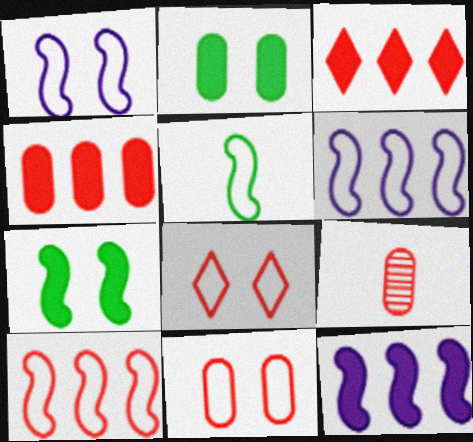[[1, 5, 10], 
[4, 9, 11]]